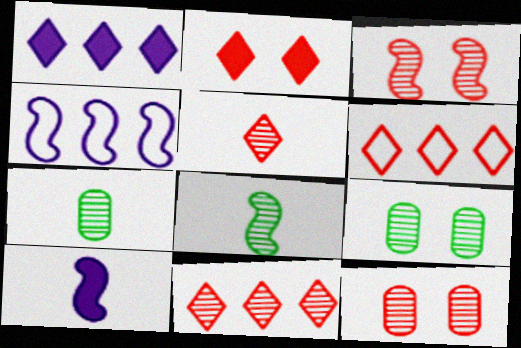[[2, 4, 7], 
[2, 5, 6], 
[6, 9, 10]]